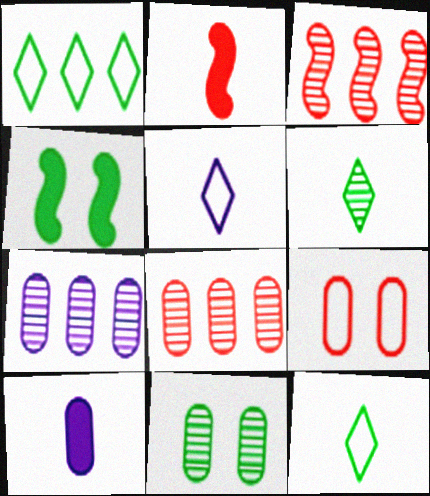[[4, 5, 8]]